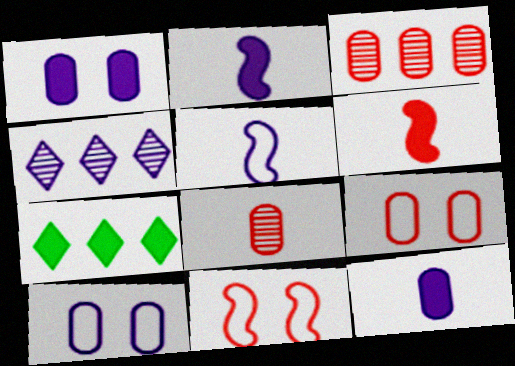[[1, 4, 5], 
[1, 6, 7], 
[2, 4, 10]]